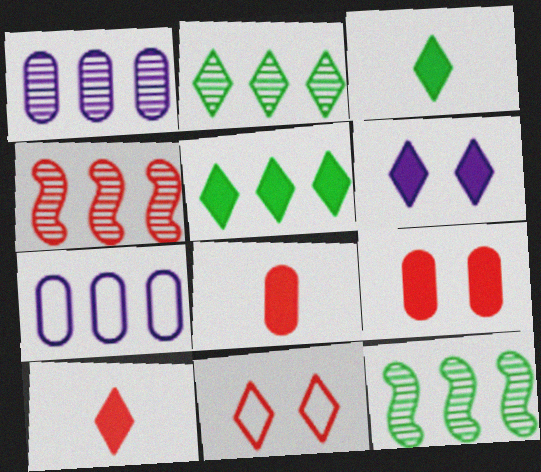[[1, 2, 4], 
[4, 5, 7], 
[4, 8, 11], 
[5, 6, 10]]